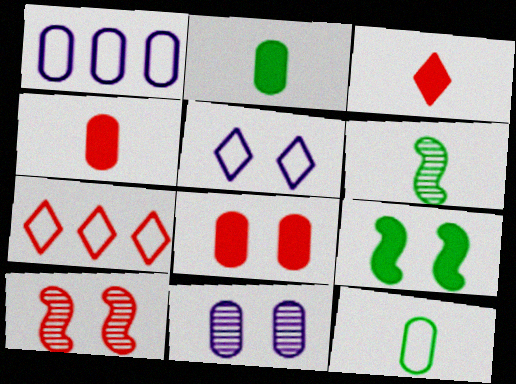[[4, 7, 10]]